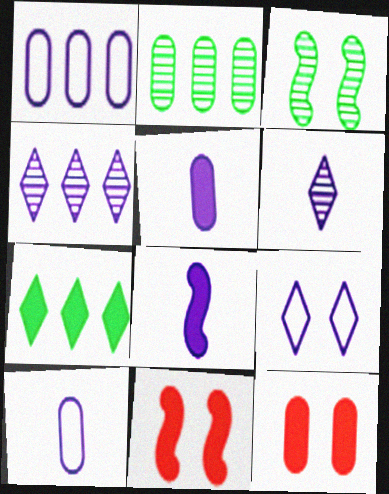[[2, 10, 12], 
[3, 9, 12], 
[5, 7, 11], 
[6, 8, 10], 
[7, 8, 12]]